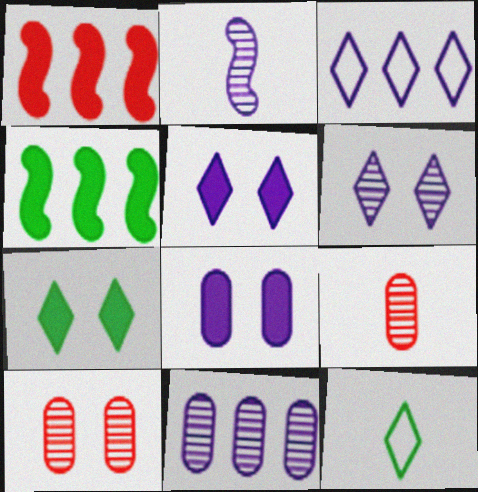[[2, 3, 8], 
[2, 6, 11]]